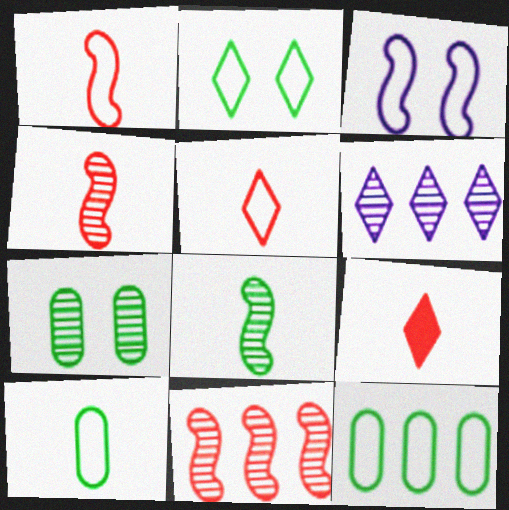[[2, 6, 9], 
[3, 5, 12], 
[4, 6, 7]]